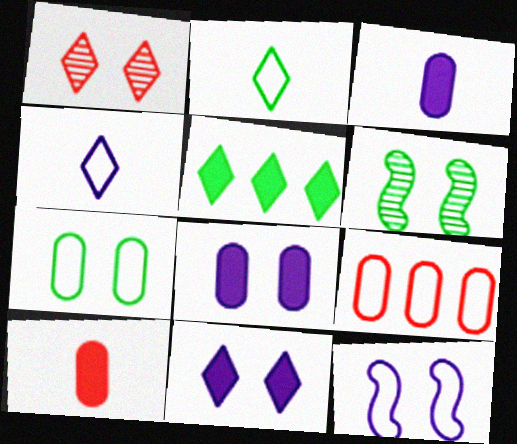[[1, 4, 5], 
[2, 9, 12]]